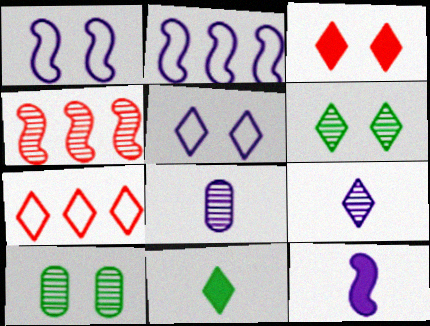[[1, 3, 10], 
[3, 5, 6], 
[4, 6, 8], 
[4, 9, 10], 
[7, 10, 12]]